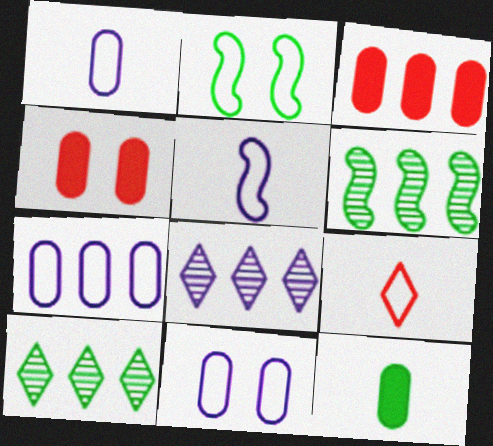[[1, 7, 11], 
[2, 7, 9], 
[2, 10, 12], 
[4, 5, 10]]